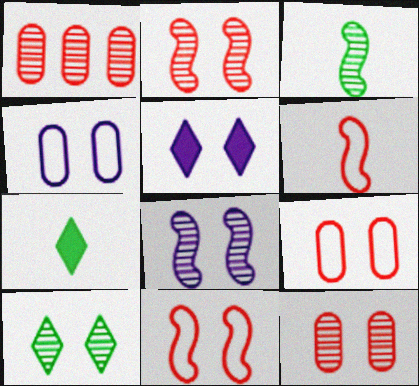[[4, 5, 8], 
[8, 10, 12]]